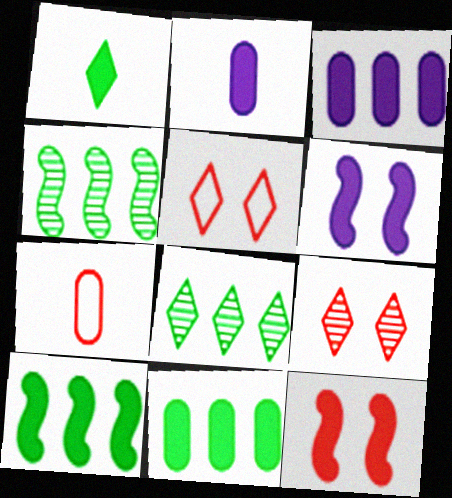[[1, 3, 12], 
[2, 4, 5], 
[6, 7, 8]]